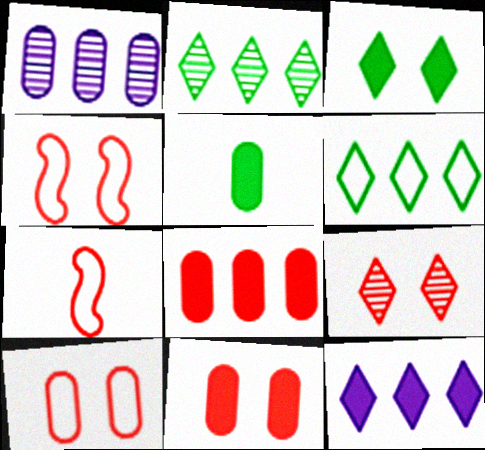[[1, 3, 7], 
[1, 5, 10], 
[4, 9, 11], 
[7, 8, 9]]